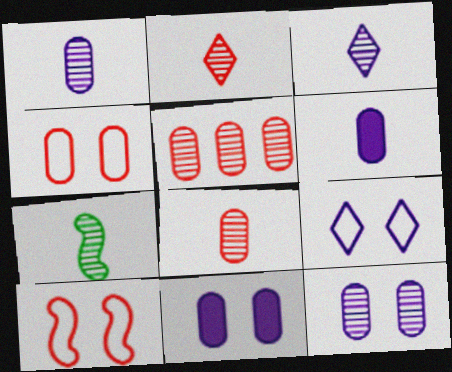[[1, 2, 7], 
[3, 7, 8]]